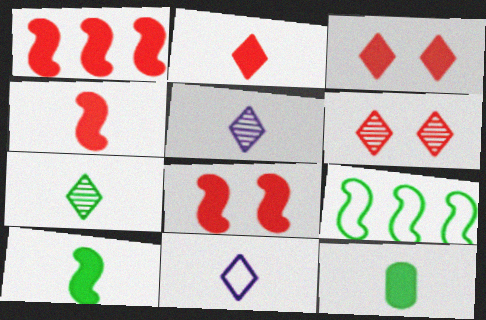[[1, 4, 8], 
[2, 7, 11]]